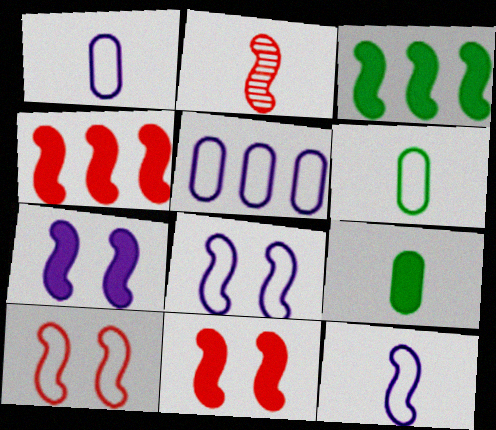[[2, 3, 8], 
[2, 4, 10]]